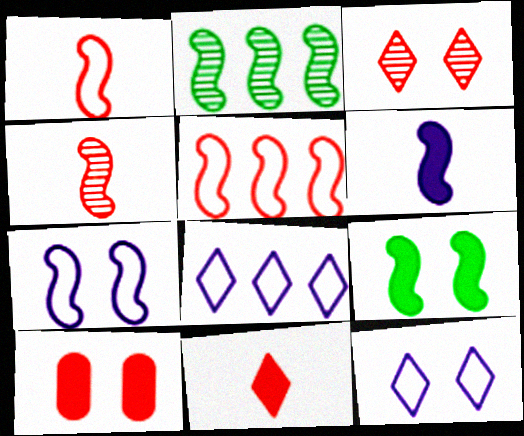[]